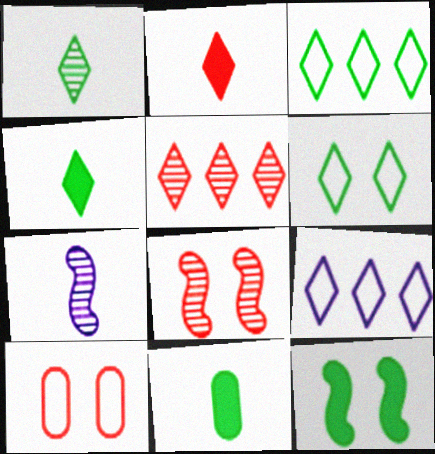[[8, 9, 11]]